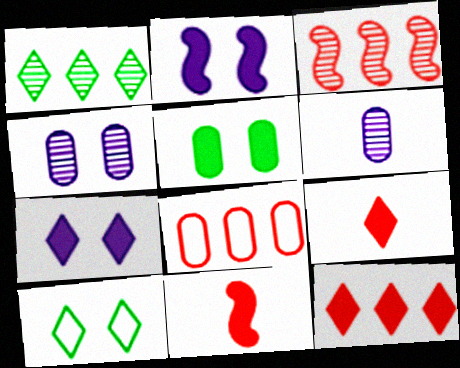[[3, 8, 12], 
[5, 6, 8]]